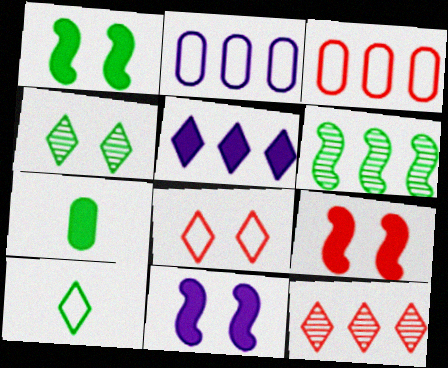[[1, 9, 11], 
[3, 5, 6], 
[5, 7, 9]]